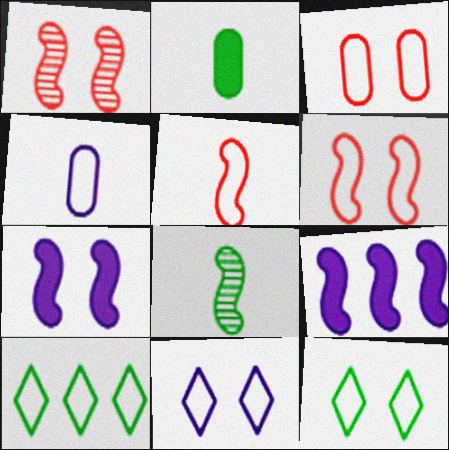[[4, 6, 10], 
[6, 8, 9]]